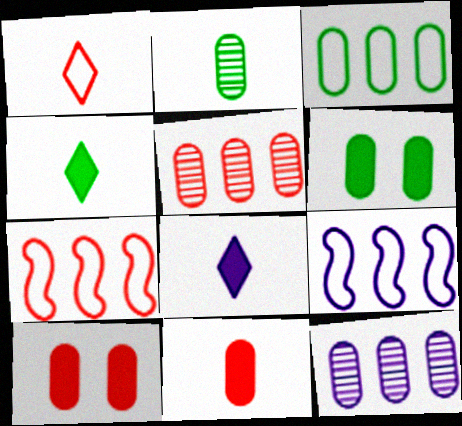[[2, 3, 6]]